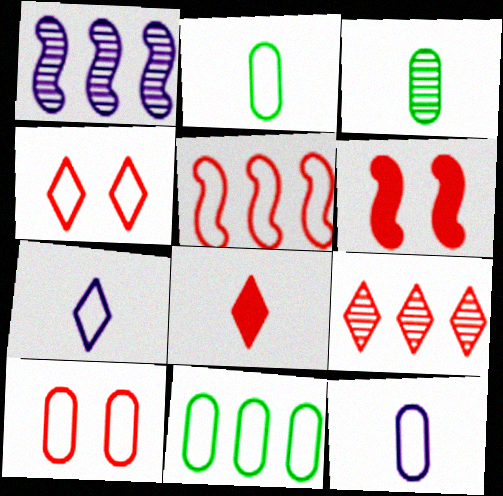[[4, 8, 9], 
[10, 11, 12]]